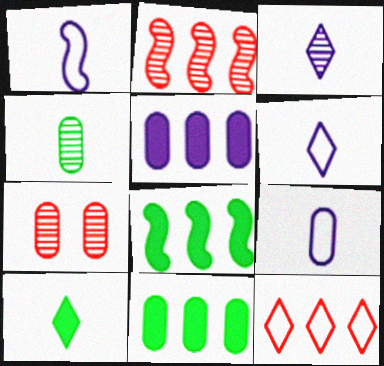[[1, 6, 9], 
[6, 7, 8], 
[7, 9, 11]]